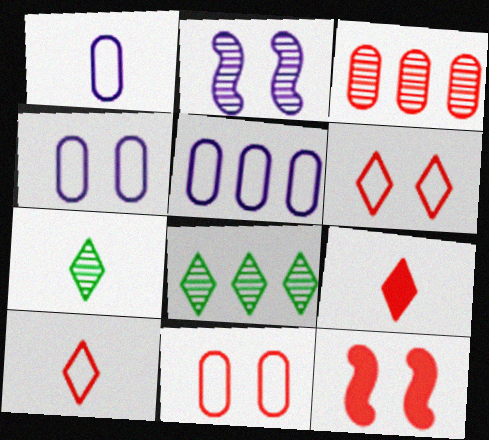[[1, 4, 5], 
[1, 8, 12], 
[2, 3, 7], 
[3, 10, 12], 
[5, 7, 12]]